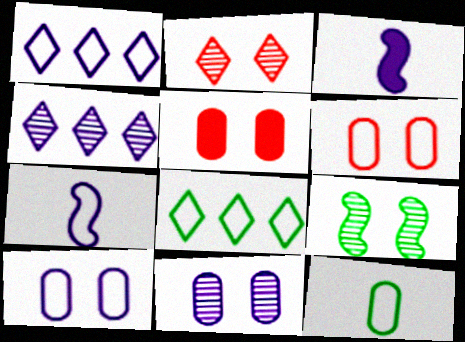[[1, 3, 11], 
[1, 7, 10], 
[2, 9, 11], 
[3, 4, 10], 
[6, 7, 8]]